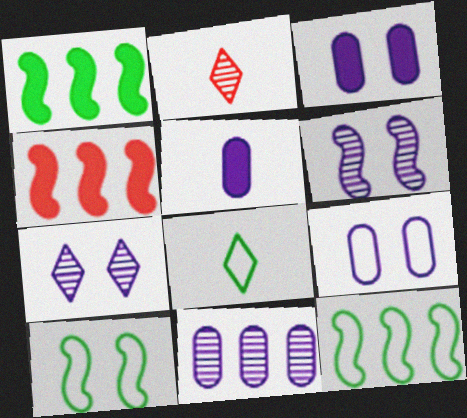[[1, 2, 9], 
[2, 3, 12], 
[5, 9, 11]]